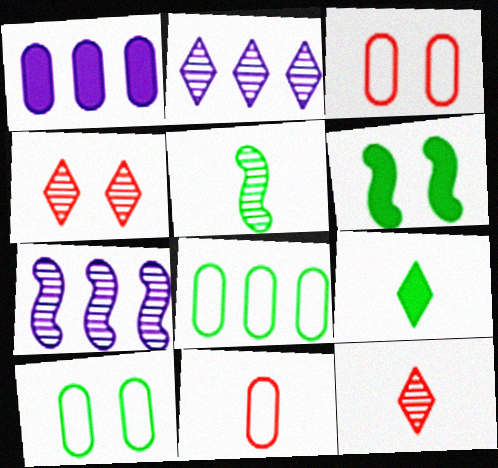[[2, 6, 11], 
[3, 7, 9]]